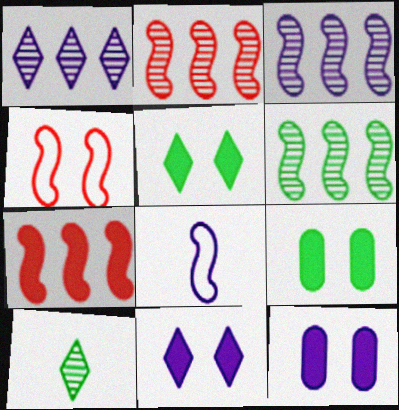[[1, 8, 12], 
[2, 3, 6]]